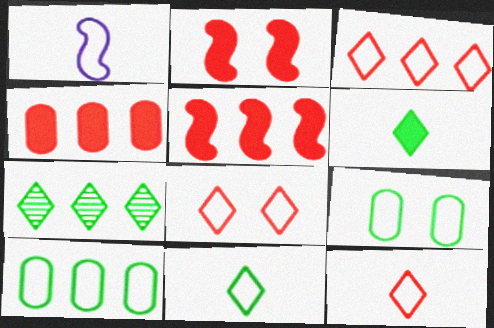[[1, 3, 9], 
[1, 8, 10], 
[3, 8, 12]]